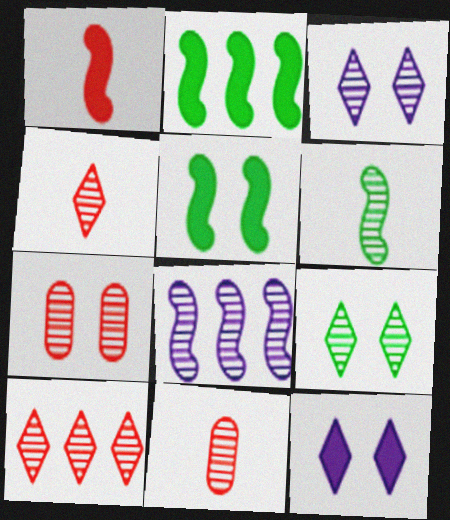[[8, 9, 11]]